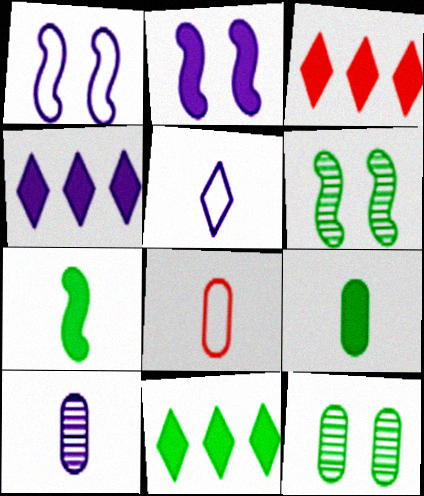[[1, 4, 10], 
[2, 3, 9], 
[3, 4, 11], 
[4, 6, 8], 
[8, 9, 10]]